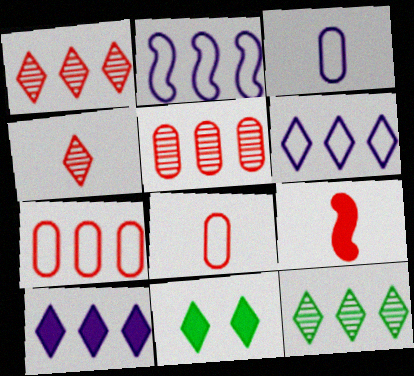[[4, 6, 11], 
[4, 8, 9]]